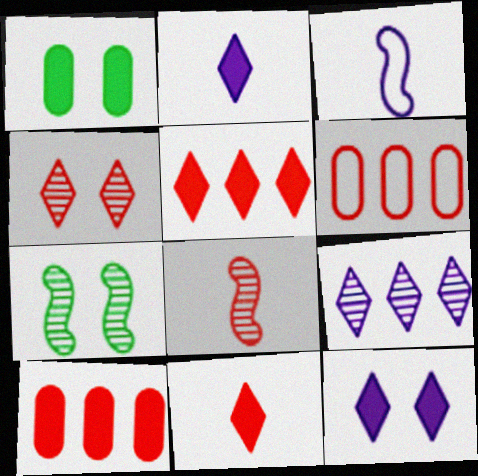[[2, 6, 7]]